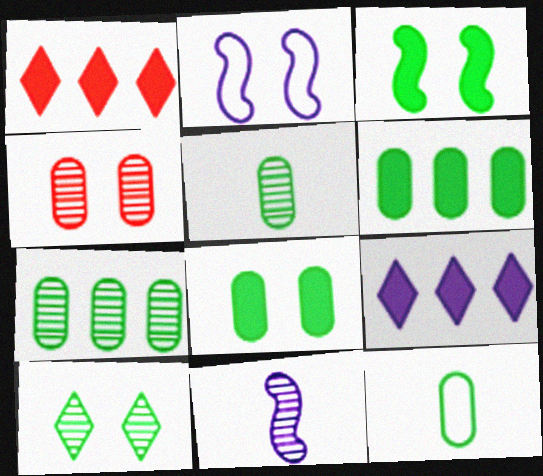[[1, 2, 5], 
[7, 8, 12]]